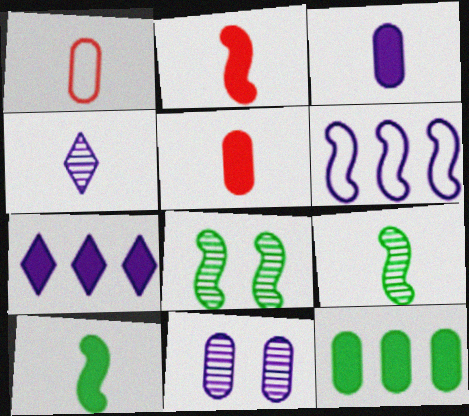[[1, 4, 10], 
[1, 7, 8], 
[1, 11, 12], 
[2, 6, 8]]